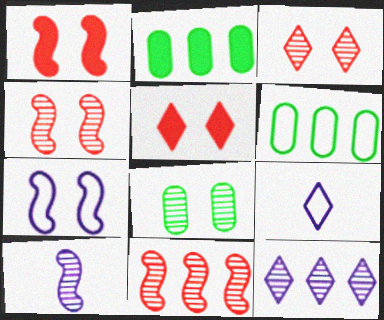[[2, 4, 9], 
[5, 6, 10], 
[5, 7, 8]]